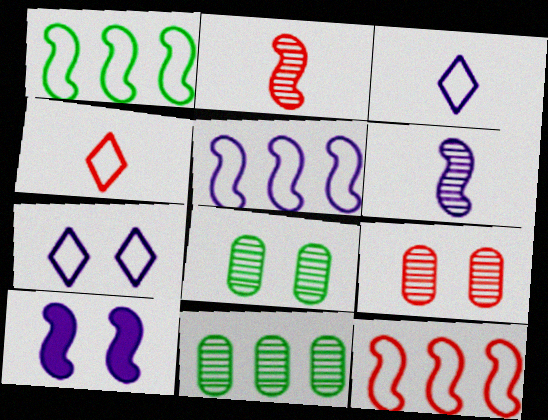[[1, 2, 10], 
[1, 5, 12], 
[4, 10, 11], 
[5, 6, 10]]